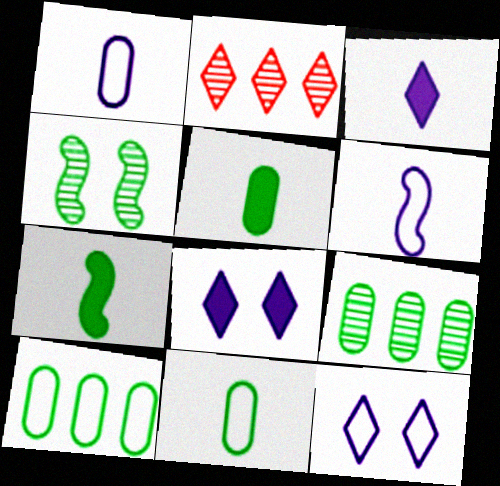[]